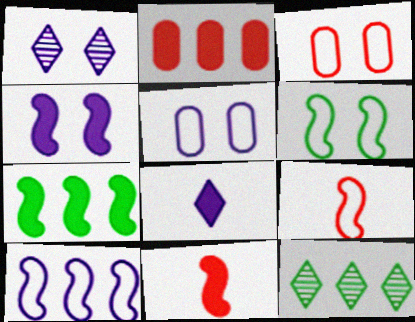[[1, 4, 5], 
[2, 10, 12], 
[4, 7, 11], 
[5, 11, 12], 
[6, 9, 10]]